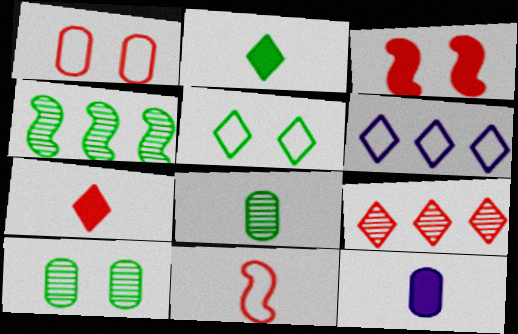[[3, 6, 8]]